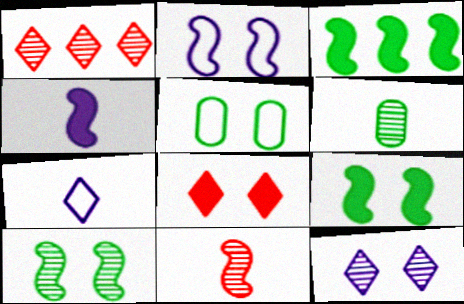[[1, 4, 5], 
[2, 3, 11]]